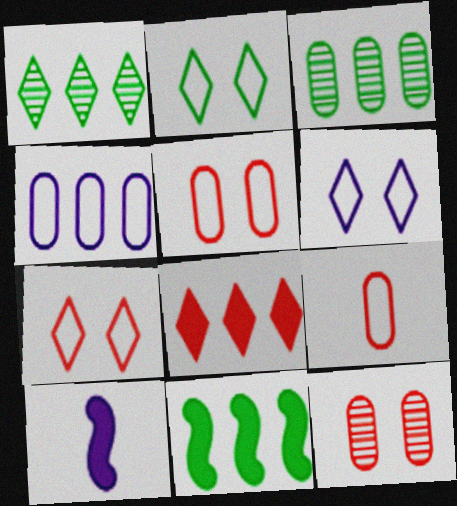[[1, 5, 10], 
[2, 6, 7], 
[3, 7, 10]]